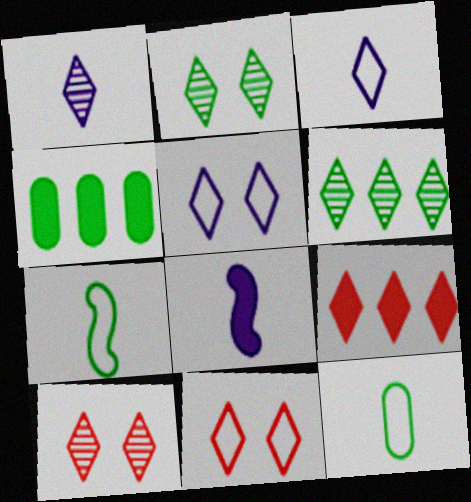[[1, 6, 10], 
[2, 3, 9], 
[2, 4, 7]]